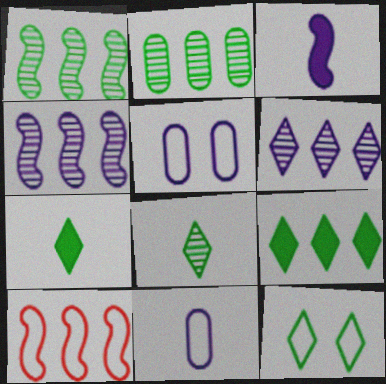[[3, 5, 6], 
[8, 9, 12], 
[10, 11, 12]]